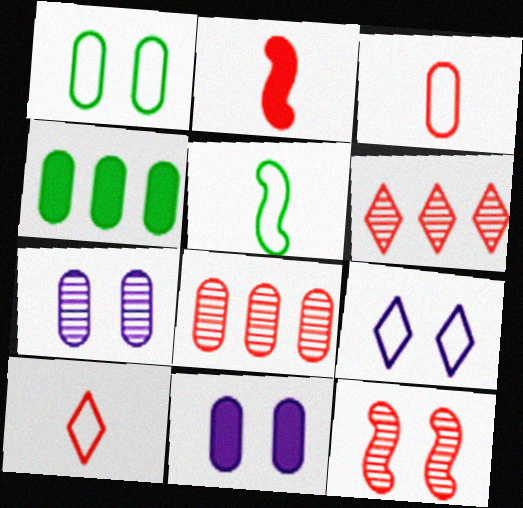[[3, 4, 7], 
[5, 6, 11]]